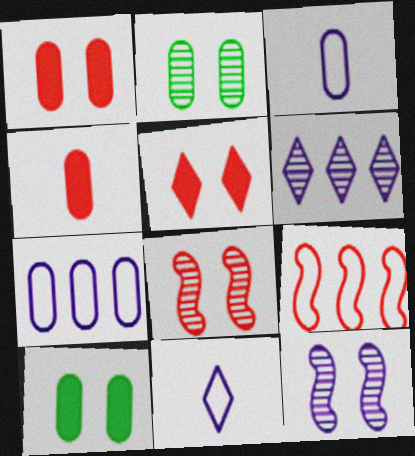[[2, 4, 7]]